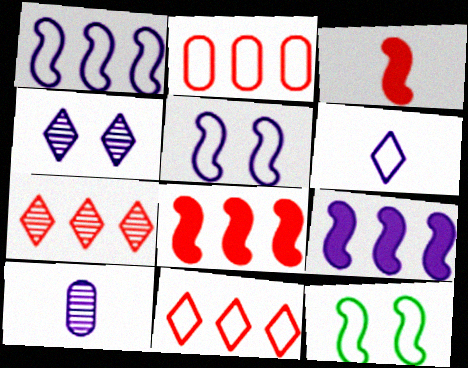[[2, 6, 12], 
[2, 7, 8]]